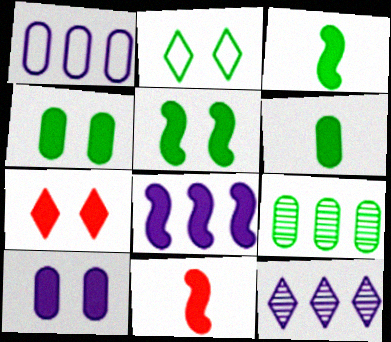[[1, 8, 12], 
[2, 3, 9], 
[5, 7, 10], 
[5, 8, 11], 
[6, 7, 8]]